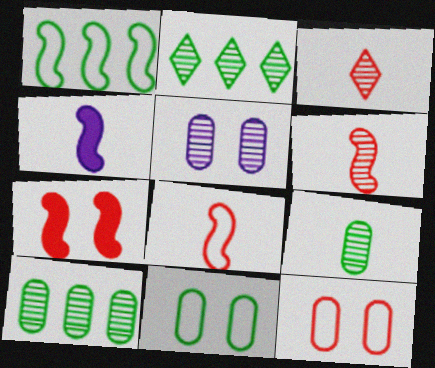[[2, 4, 12], 
[2, 5, 6]]